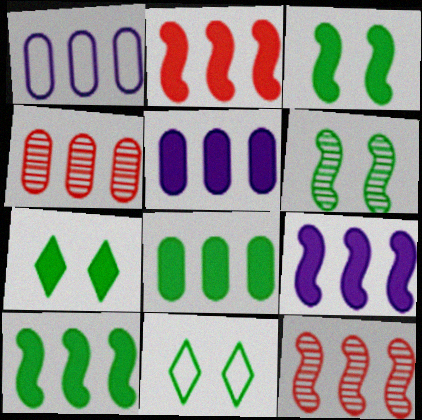[[1, 4, 8], 
[2, 9, 10]]